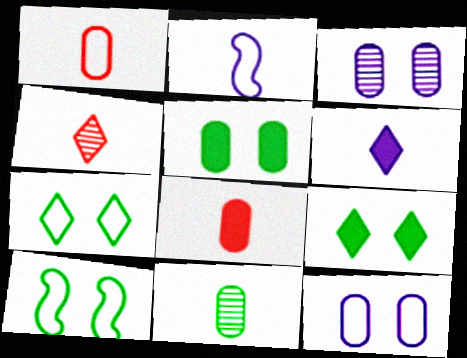[]